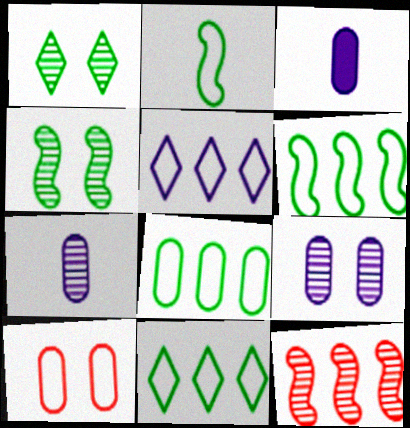[[1, 7, 12], 
[2, 5, 10], 
[6, 8, 11]]